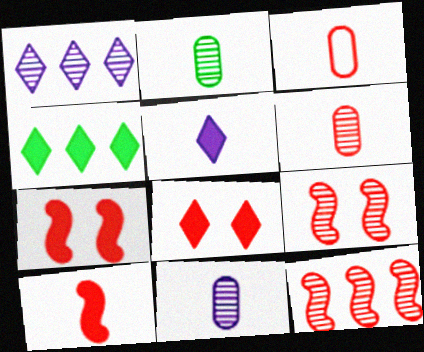[[1, 2, 9], 
[2, 6, 11], 
[3, 8, 12], 
[4, 5, 8]]